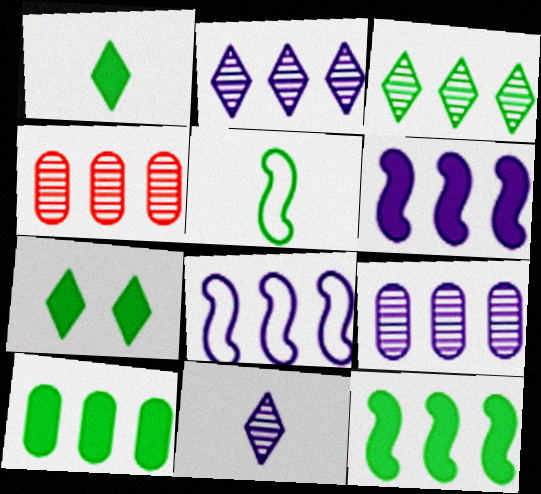[]